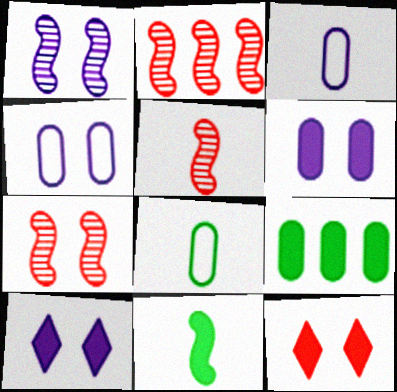[[1, 4, 10], 
[2, 5, 7], 
[2, 8, 10]]